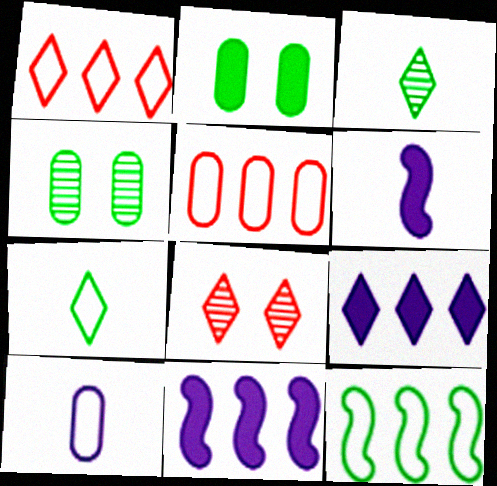[[1, 4, 6], 
[2, 3, 12], 
[7, 8, 9]]